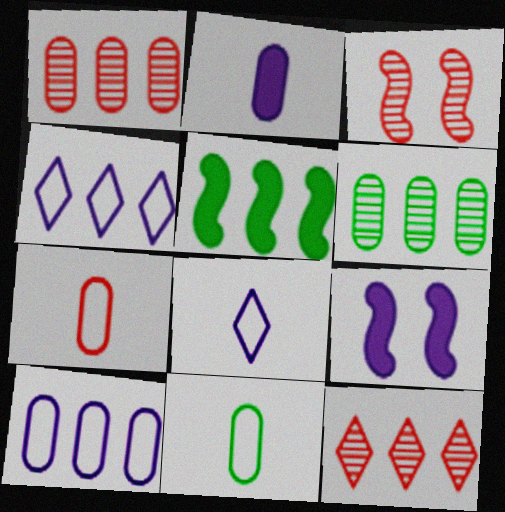[[1, 4, 5], 
[5, 10, 12], 
[9, 11, 12]]